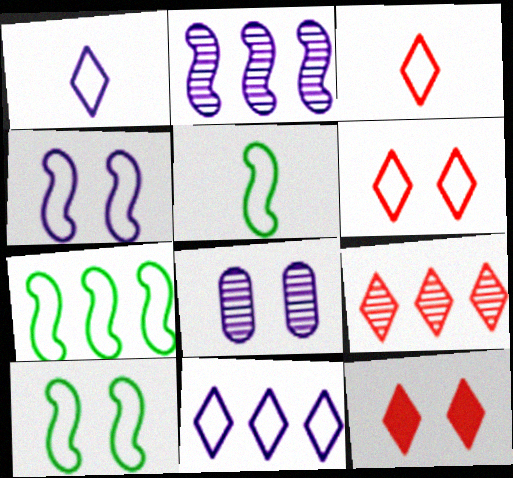[[3, 9, 12], 
[5, 7, 10], 
[8, 10, 12]]